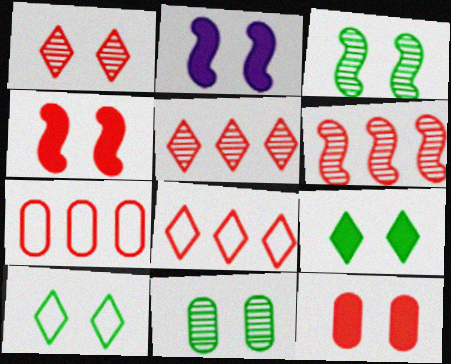[[2, 9, 12]]